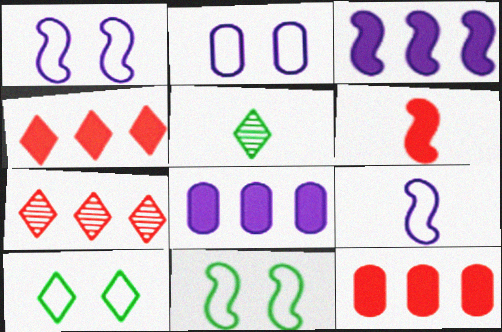[[1, 5, 12]]